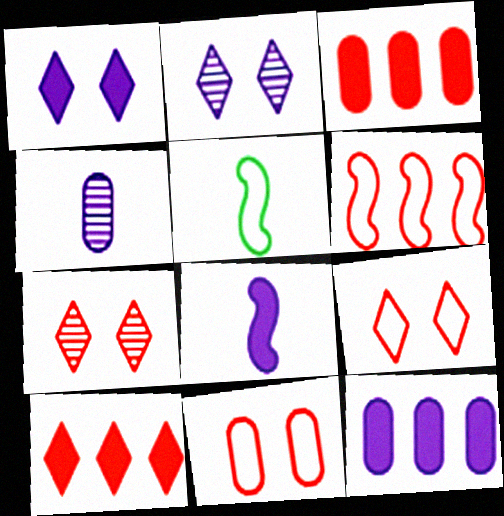[[1, 8, 12], 
[2, 3, 5], 
[5, 7, 12]]